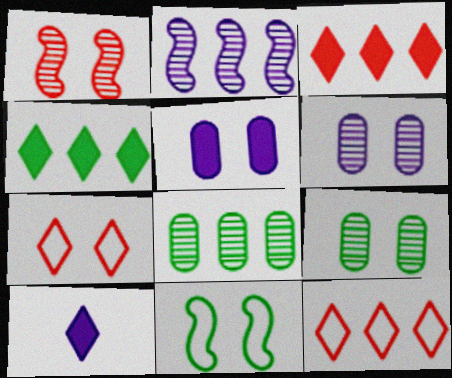[]